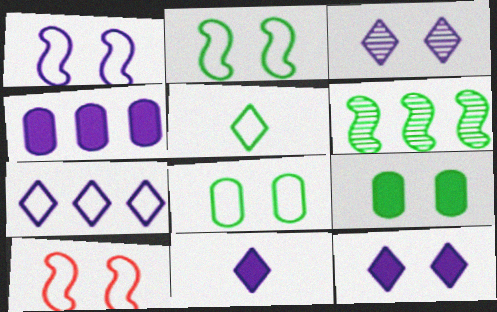[[1, 2, 10], 
[3, 7, 11], 
[3, 9, 10], 
[5, 6, 9]]